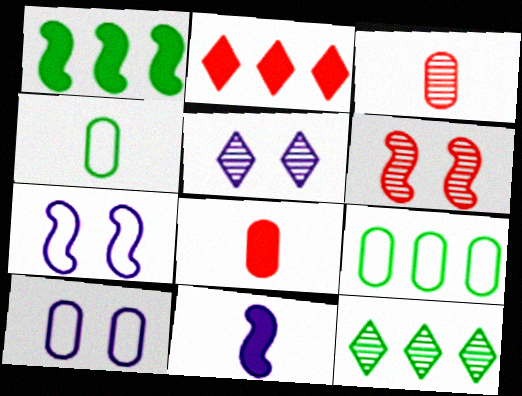[[1, 9, 12], 
[7, 8, 12]]